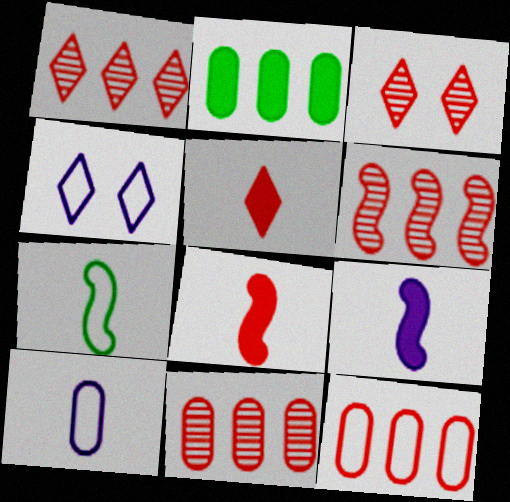[[1, 6, 11], 
[3, 8, 12], 
[4, 7, 12]]